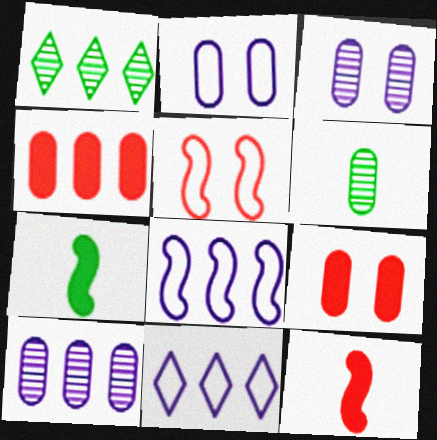[[1, 2, 12], 
[1, 4, 8], 
[2, 4, 6]]